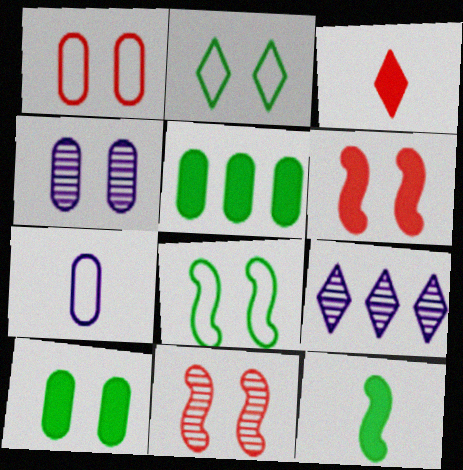[[1, 4, 10], 
[1, 9, 12], 
[2, 3, 9], 
[2, 4, 6]]